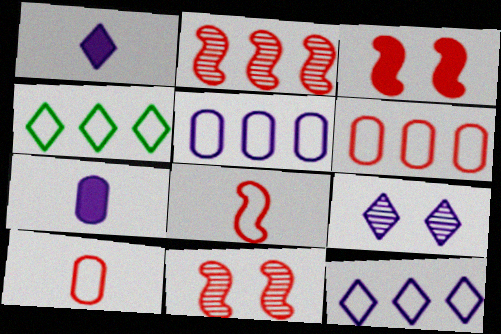[[1, 9, 12], 
[2, 3, 8], 
[4, 7, 11]]